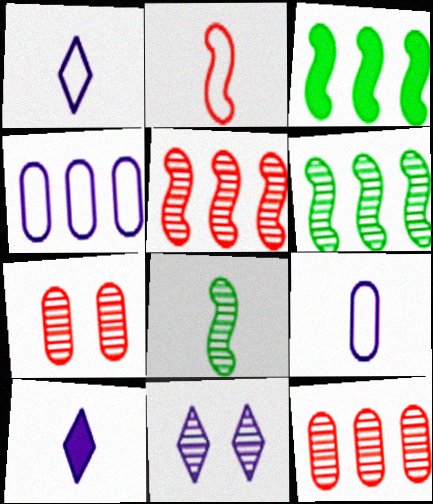[[1, 3, 7], 
[8, 11, 12]]